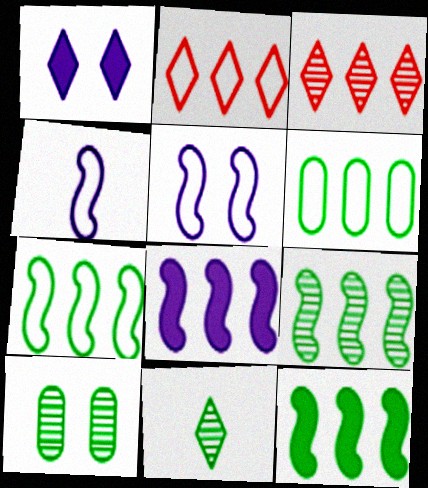[[1, 2, 11], 
[3, 6, 8], 
[7, 9, 12], 
[9, 10, 11]]